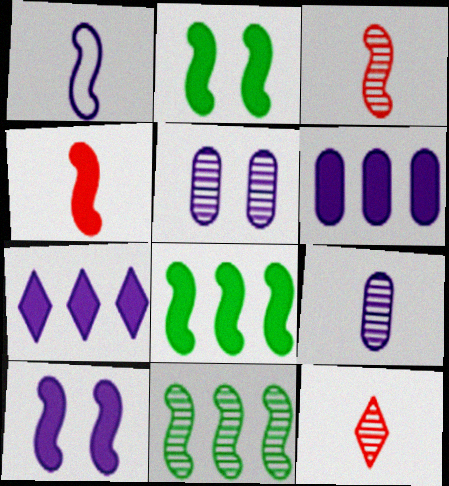[[1, 5, 7], 
[4, 8, 10], 
[5, 11, 12]]